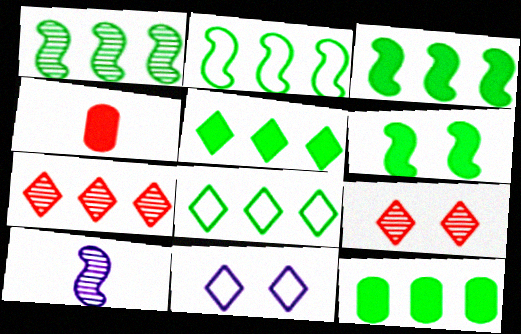[[1, 2, 3], 
[1, 4, 11], 
[1, 8, 12], 
[3, 5, 12]]